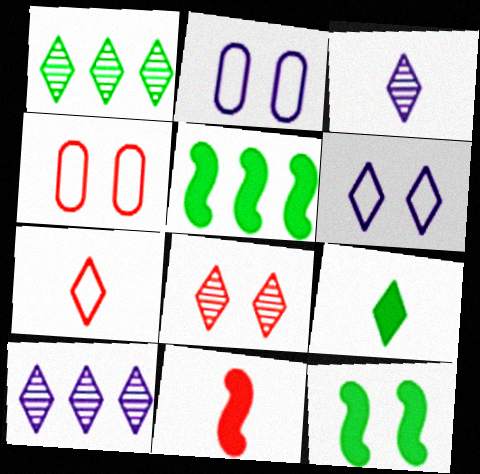[[1, 2, 11], 
[1, 3, 8], 
[2, 8, 12], 
[3, 4, 5], 
[3, 7, 9]]